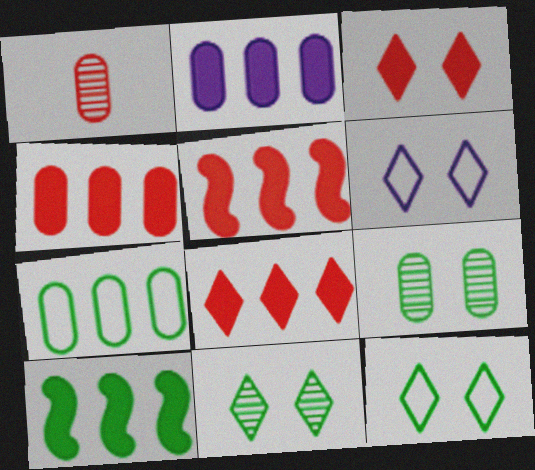[[1, 6, 10], 
[2, 8, 10], 
[3, 6, 11], 
[4, 5, 8]]